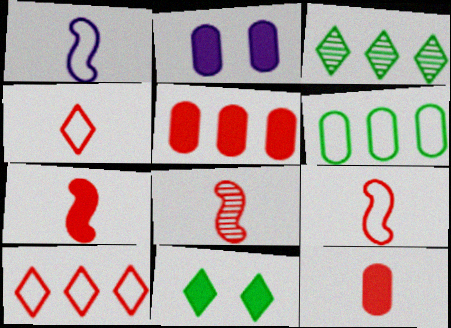[[2, 3, 9], 
[4, 8, 12], 
[7, 8, 9]]